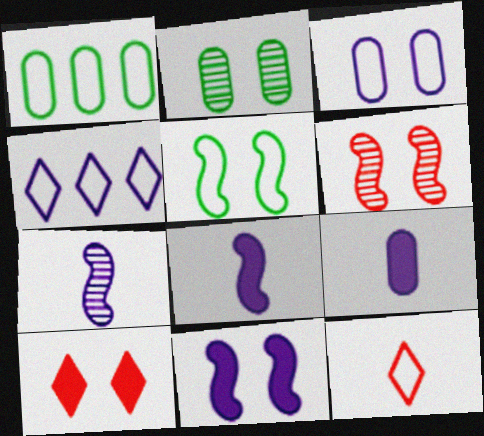[[1, 7, 10], 
[5, 6, 11]]